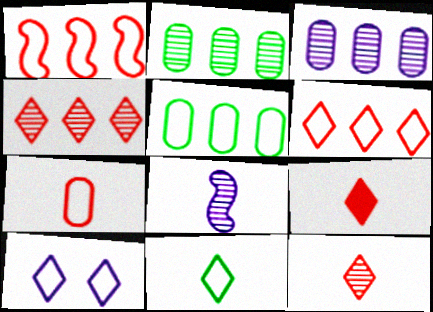[[6, 10, 11]]